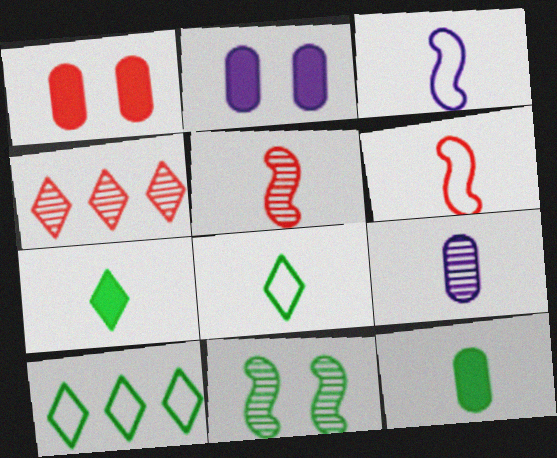[[1, 4, 6], 
[2, 5, 10], 
[4, 9, 11], 
[6, 7, 9], 
[10, 11, 12]]